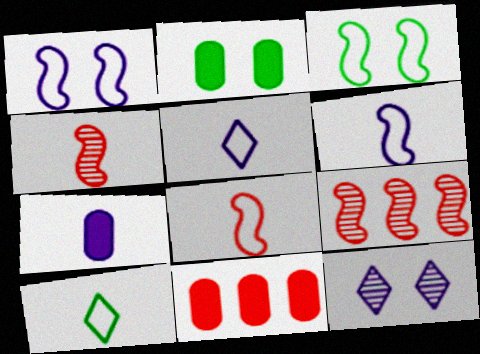[[2, 5, 9], 
[2, 7, 11], 
[4, 7, 10]]